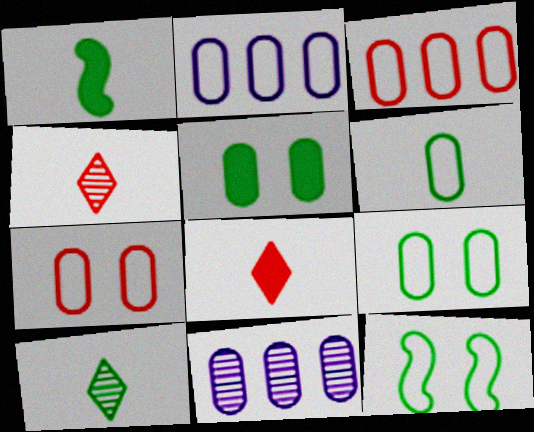[[1, 6, 10], 
[2, 6, 7], 
[8, 11, 12]]